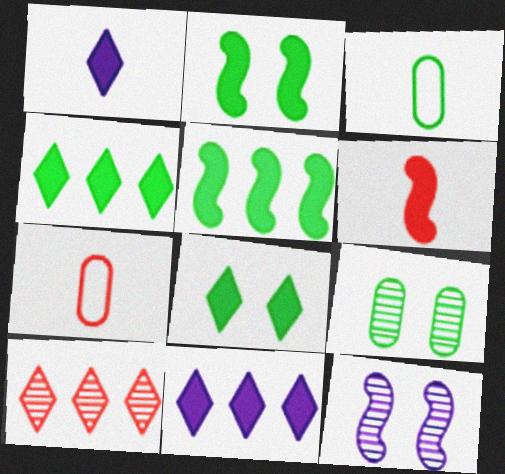[[4, 7, 12]]